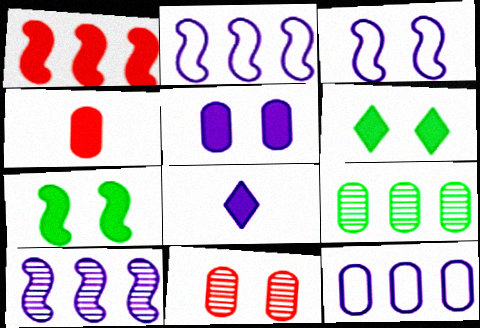[[3, 6, 11]]